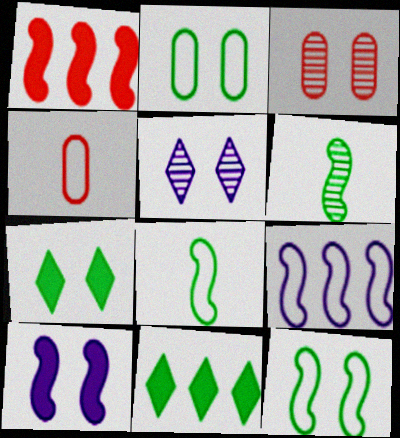[[2, 6, 11]]